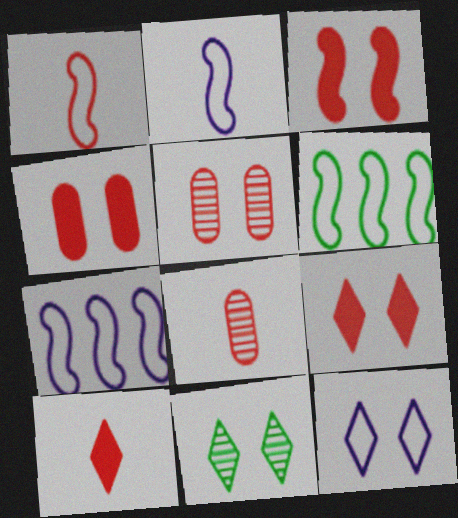[[1, 8, 10], 
[3, 4, 9], 
[9, 11, 12]]